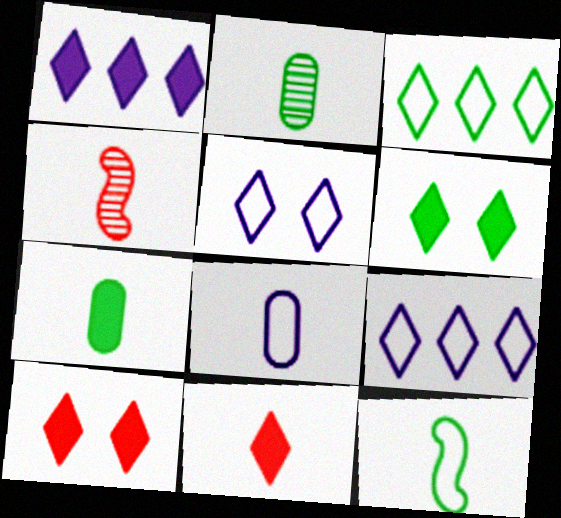[[1, 6, 11]]